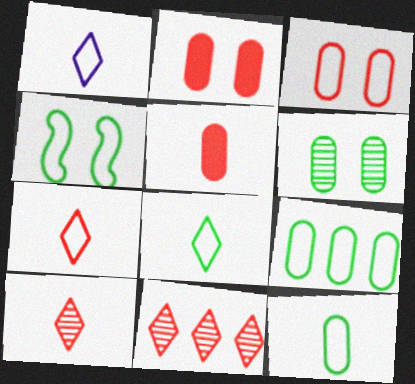[[1, 7, 8], 
[4, 8, 9]]